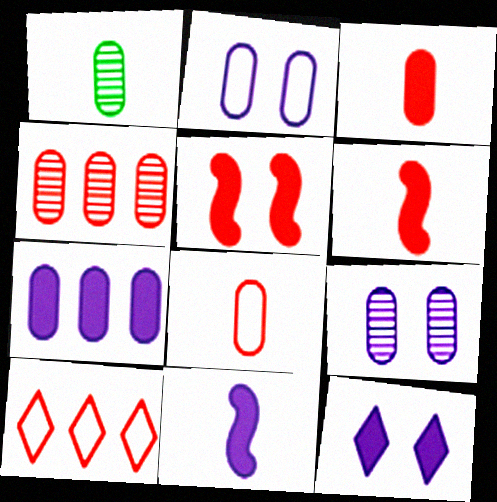[[1, 4, 9], 
[7, 11, 12]]